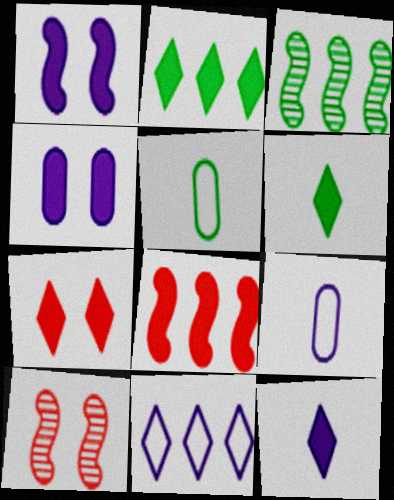[[2, 7, 12], 
[2, 9, 10], 
[3, 7, 9], 
[4, 6, 8]]